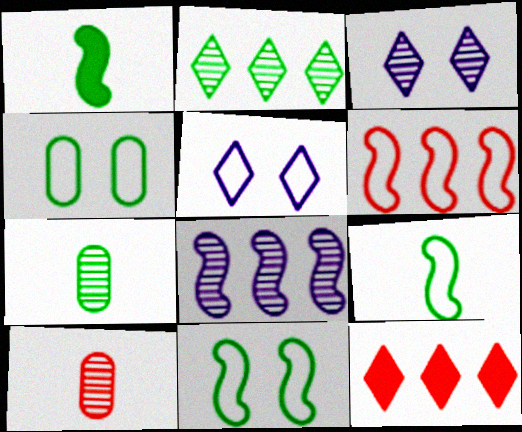[[1, 2, 4]]